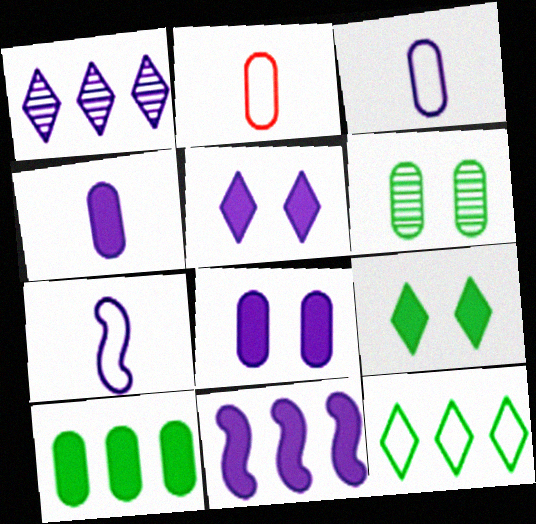[[1, 7, 8], 
[4, 5, 11]]